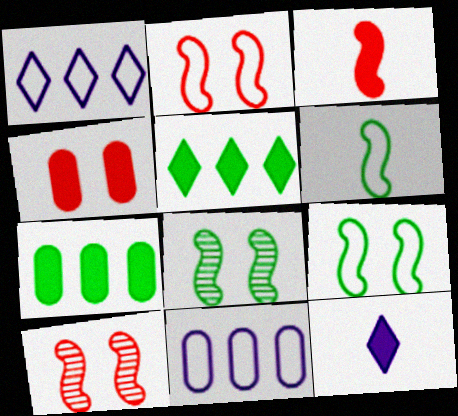[]